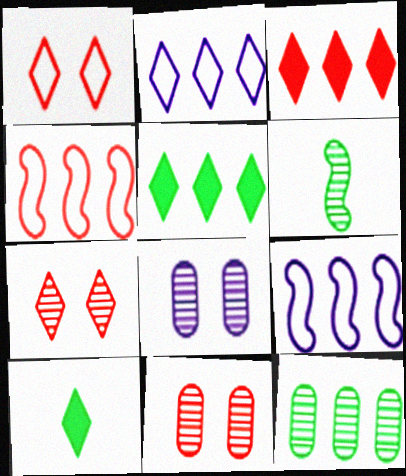[[2, 7, 10], 
[3, 9, 12], 
[4, 8, 10], 
[9, 10, 11]]